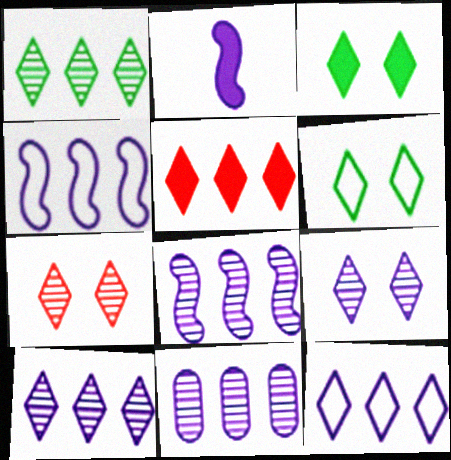[[1, 5, 12], 
[8, 10, 11]]